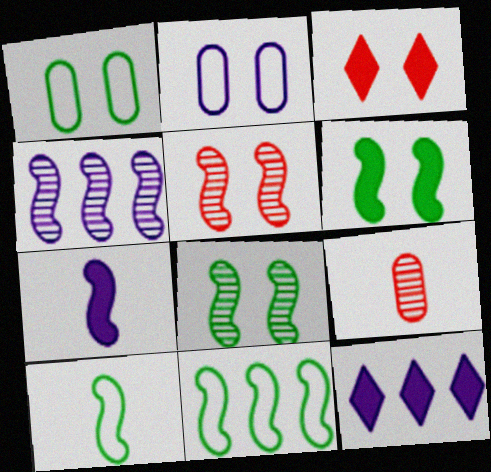[[2, 3, 8], 
[5, 7, 11]]